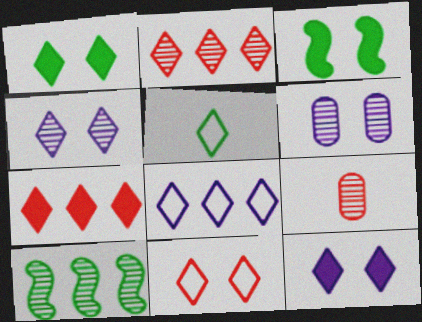[[1, 4, 11], 
[2, 5, 12], 
[3, 6, 11], 
[3, 8, 9], 
[4, 5, 7], 
[4, 9, 10], 
[5, 8, 11]]